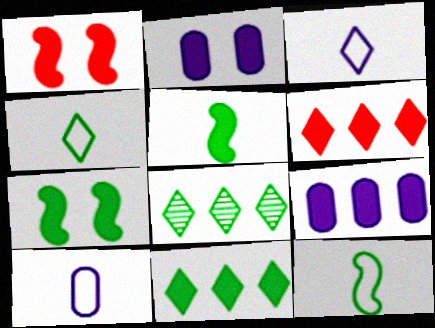[[1, 8, 10], 
[2, 5, 6]]